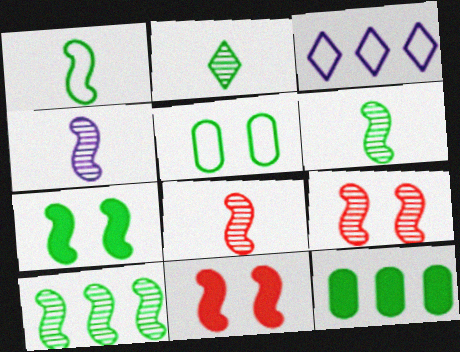[[1, 7, 10], 
[4, 6, 8], 
[4, 9, 10]]